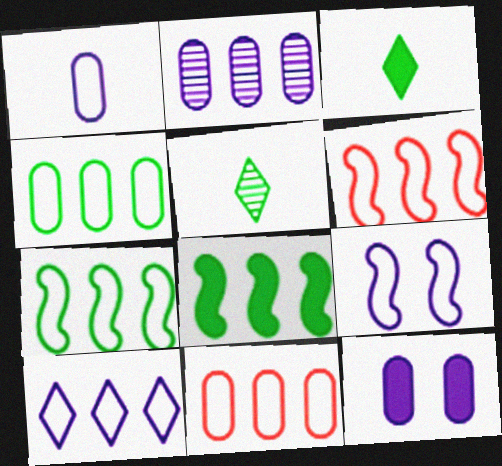[[1, 2, 12], 
[1, 9, 10], 
[4, 6, 10], 
[5, 6, 12], 
[7, 10, 11]]